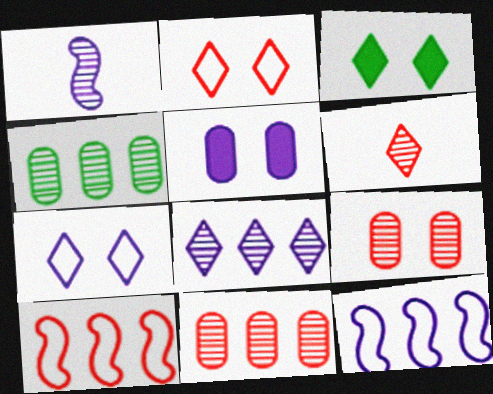[]